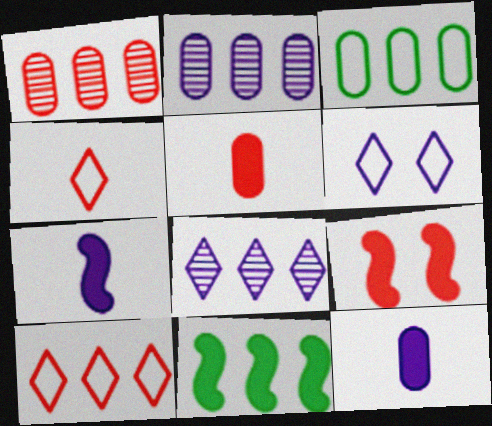[[1, 4, 9], 
[2, 6, 7], 
[2, 10, 11], 
[7, 9, 11]]